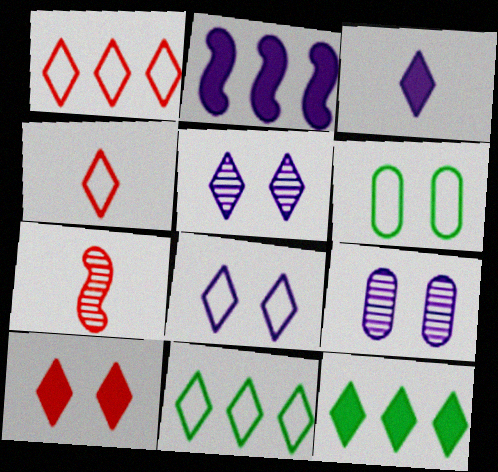[[3, 10, 12], 
[4, 5, 12], 
[4, 8, 11]]